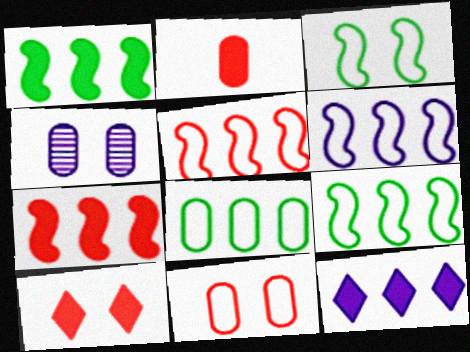[[2, 4, 8], 
[2, 7, 10], 
[3, 4, 10], 
[5, 6, 9]]